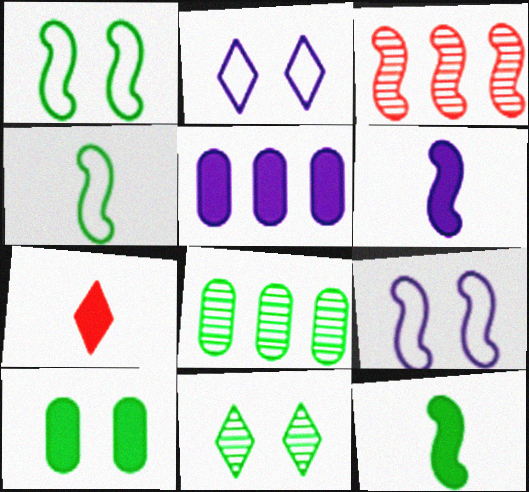[[1, 3, 6], 
[1, 10, 11], 
[3, 9, 12], 
[7, 8, 9]]